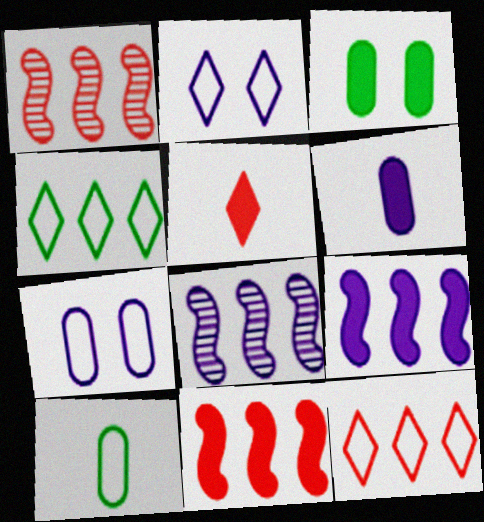[[2, 6, 8], 
[3, 5, 9]]